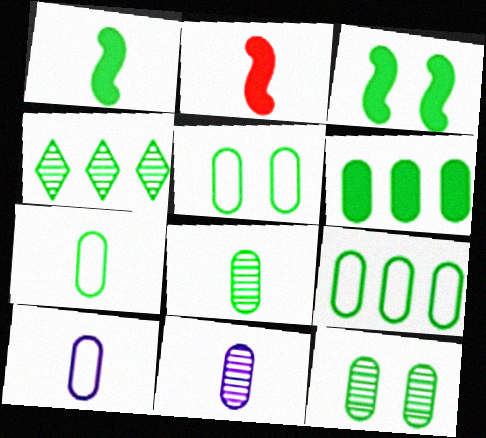[[1, 4, 5], 
[3, 4, 7], 
[5, 6, 8], 
[5, 7, 9], 
[6, 7, 12]]